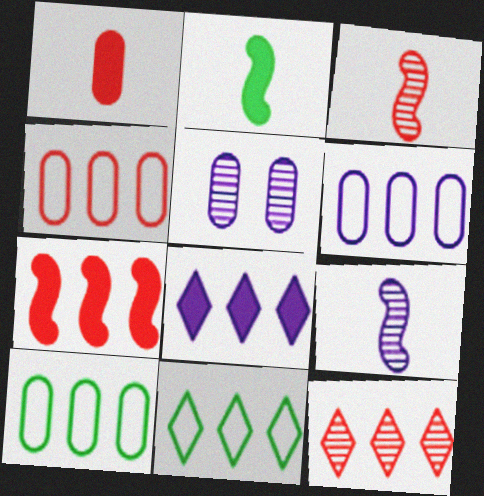[[1, 5, 10], 
[4, 6, 10], 
[4, 7, 12], 
[8, 11, 12]]